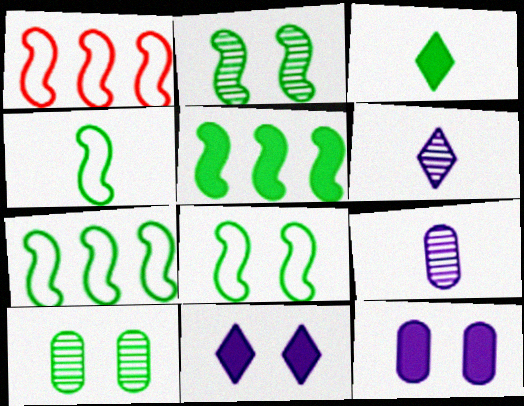[[2, 4, 5], 
[3, 7, 10], 
[4, 7, 8]]